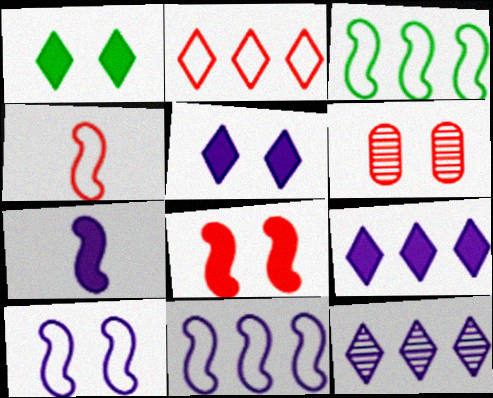[[1, 6, 10], 
[3, 4, 10]]